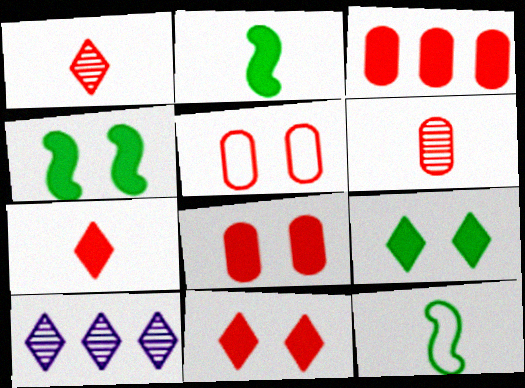[[2, 5, 10], 
[3, 5, 6], 
[8, 10, 12]]